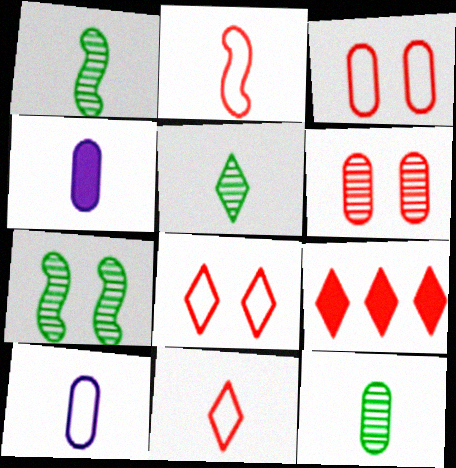[[1, 4, 11], 
[1, 5, 12], 
[2, 4, 5], 
[2, 6, 9], 
[7, 9, 10]]